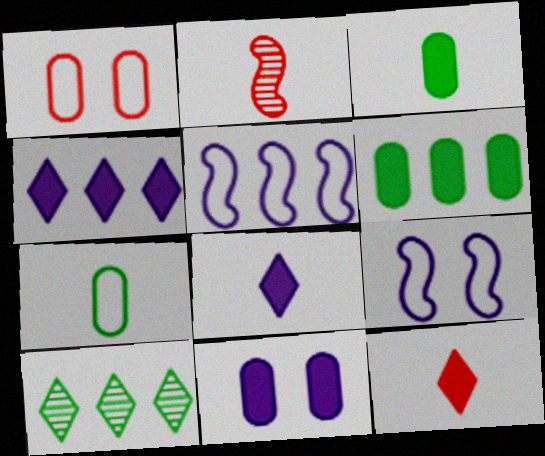[[2, 7, 8]]